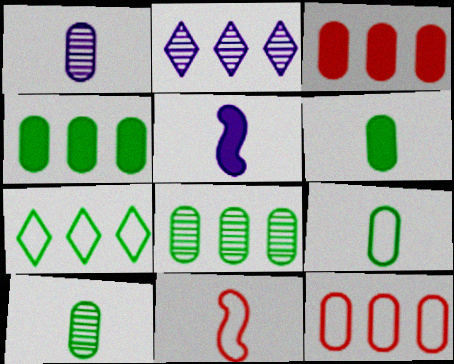[[6, 9, 10]]